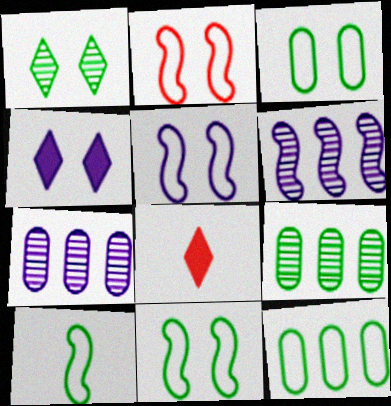[[2, 5, 11], 
[3, 6, 8], 
[5, 8, 9], 
[7, 8, 11]]